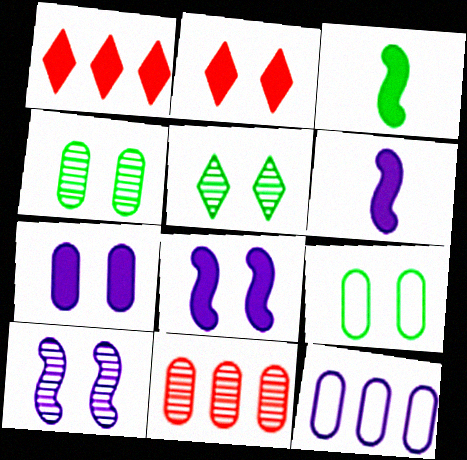[[1, 3, 7], 
[2, 9, 10]]